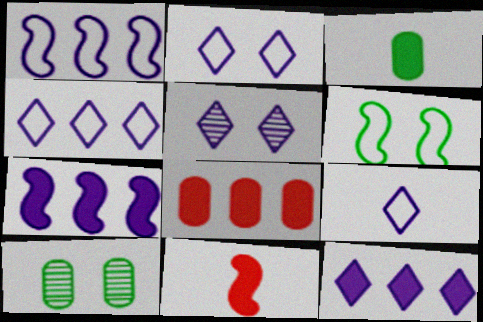[[2, 4, 9], 
[4, 10, 11], 
[5, 9, 12]]